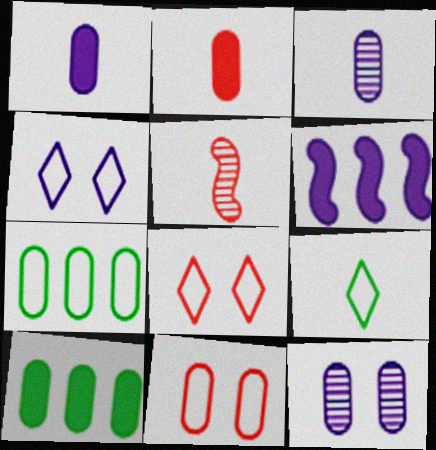[[1, 5, 9], 
[2, 7, 12], 
[3, 4, 6], 
[3, 10, 11], 
[4, 5, 10]]